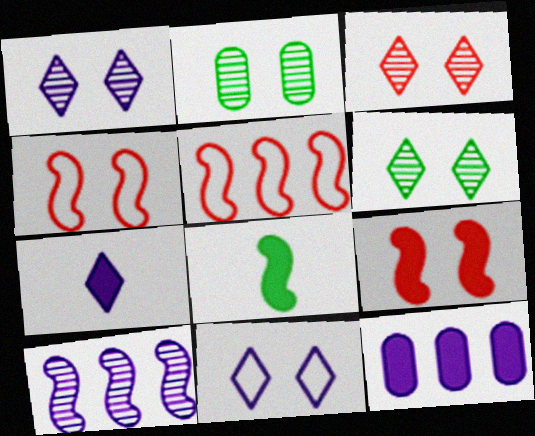[[1, 3, 6], 
[2, 5, 7], 
[2, 9, 11], 
[4, 8, 10]]